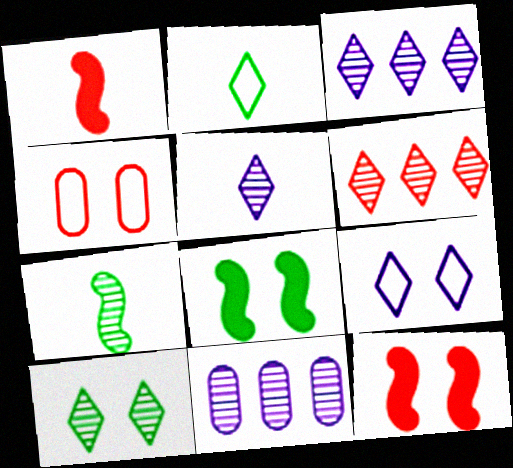[[1, 4, 6], 
[2, 11, 12], 
[5, 6, 10]]